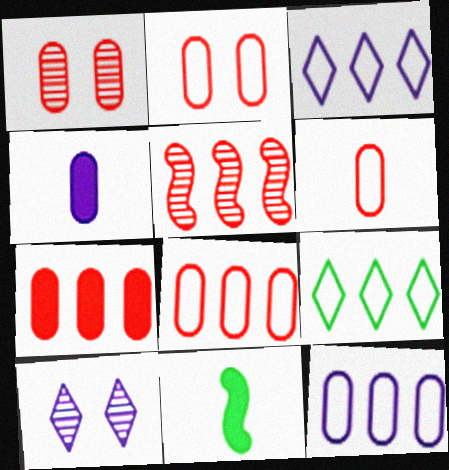[[1, 3, 11], 
[1, 6, 7], 
[2, 6, 8], 
[8, 10, 11]]